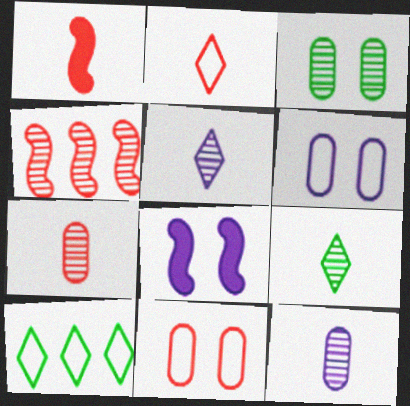[[1, 2, 7], 
[3, 4, 5], 
[7, 8, 10]]